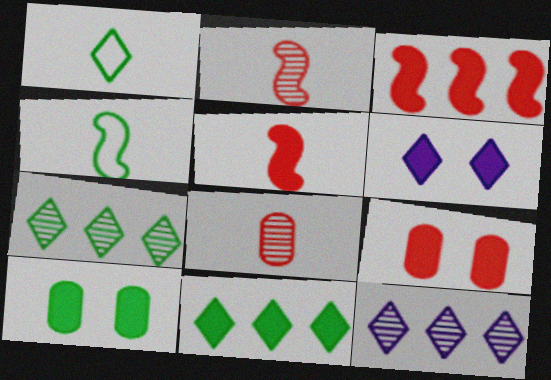[[4, 7, 10], 
[4, 9, 12]]